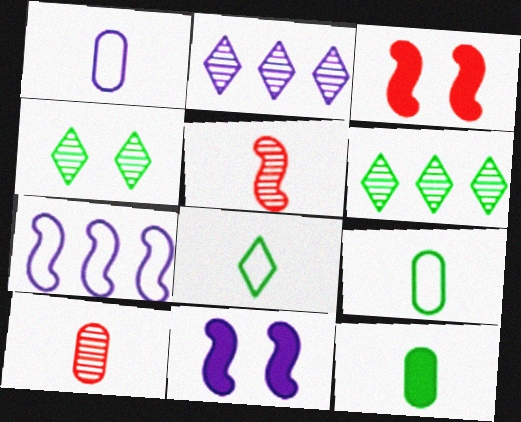[[1, 2, 11], 
[1, 3, 6], 
[1, 10, 12], 
[2, 3, 9]]